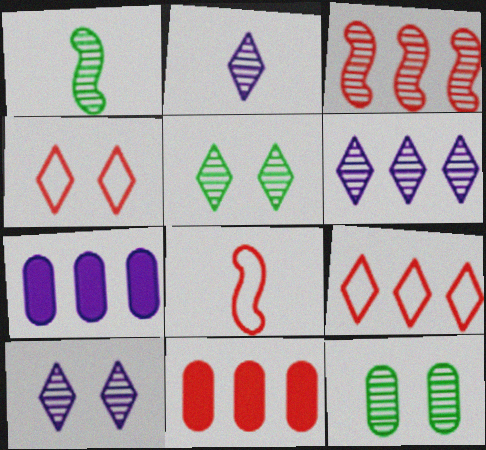[[1, 4, 7], 
[2, 3, 12], 
[2, 6, 10], 
[3, 9, 11], 
[5, 7, 8]]